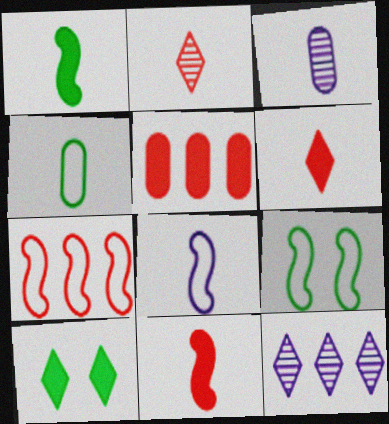[[3, 7, 10], 
[7, 8, 9]]